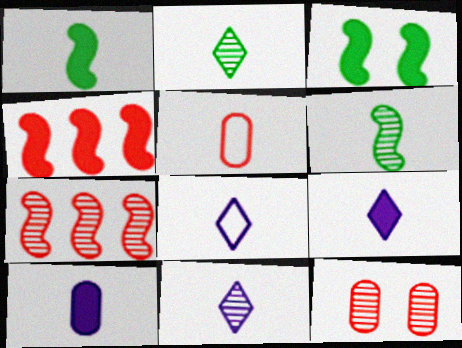[[1, 5, 11], 
[5, 6, 9], 
[8, 9, 11]]